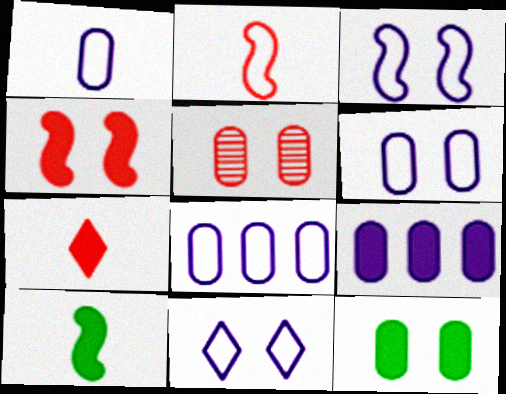[[1, 6, 8], 
[3, 6, 11], 
[5, 6, 12]]